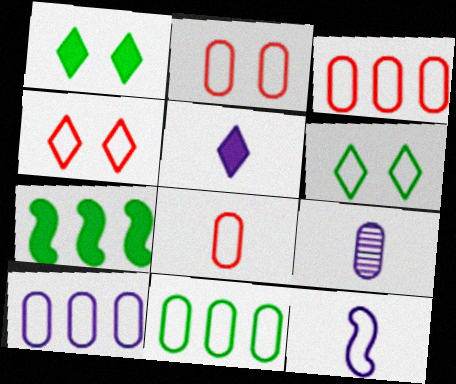[[2, 3, 8], 
[3, 6, 12], 
[3, 10, 11], 
[4, 7, 9], 
[4, 11, 12], 
[5, 9, 12]]